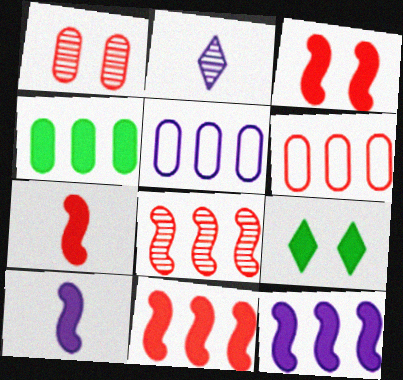[[3, 7, 11]]